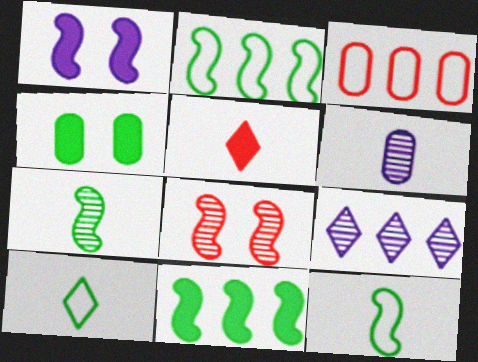[[3, 4, 6], 
[3, 5, 8], 
[3, 9, 11], 
[5, 6, 12]]